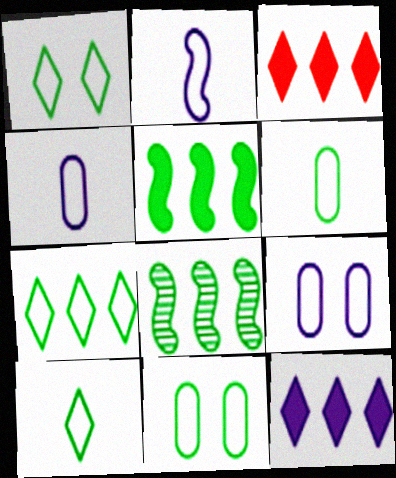[[1, 7, 10]]